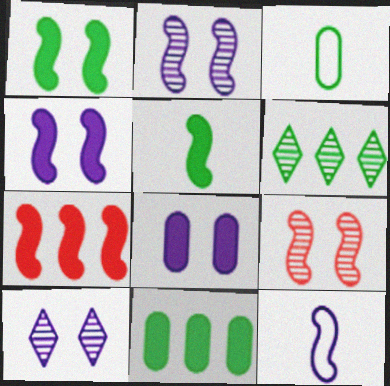[[1, 3, 6], 
[3, 7, 10], 
[4, 5, 7]]